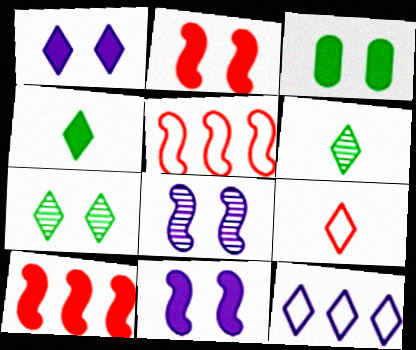[[1, 2, 3]]